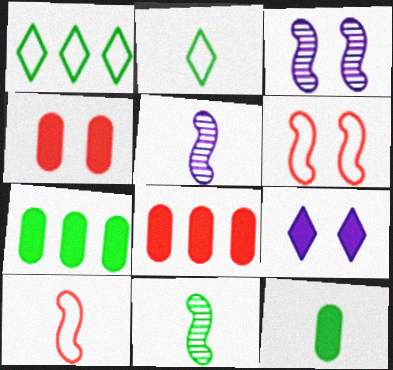[[1, 4, 5], 
[2, 3, 8], 
[2, 11, 12]]